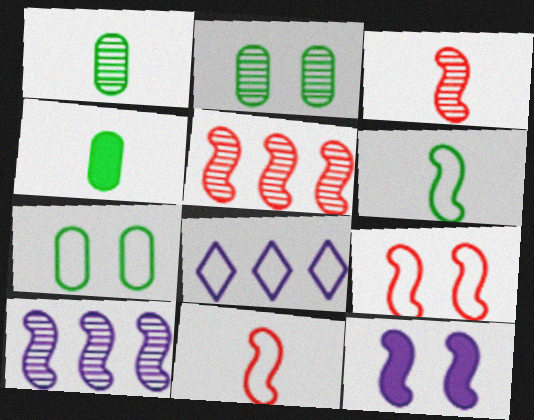[[5, 6, 12], 
[7, 8, 11]]